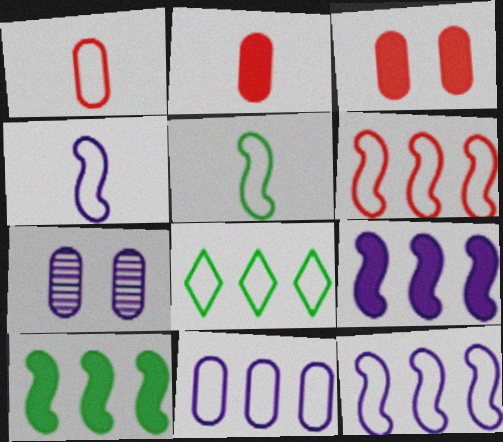[[6, 8, 11]]